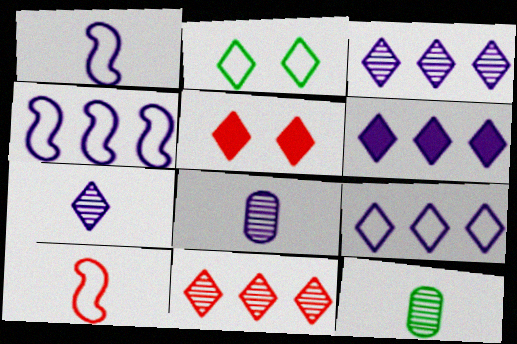[[3, 6, 9], 
[4, 5, 12]]